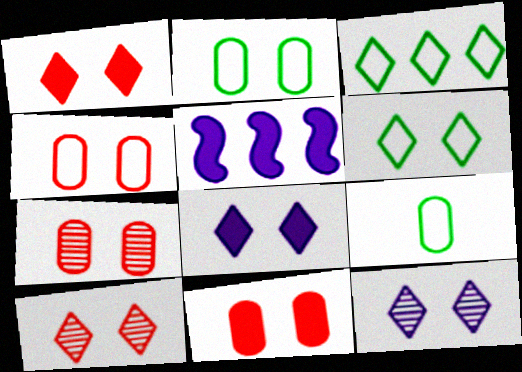[[1, 6, 12], 
[4, 7, 11], 
[5, 9, 10], 
[6, 8, 10]]